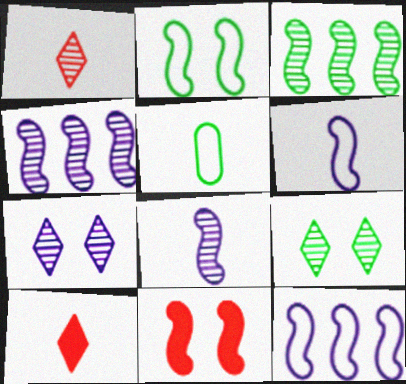[[3, 6, 11], 
[5, 8, 10]]